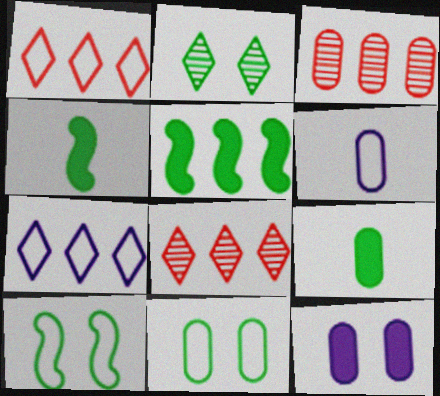[[1, 6, 10], 
[3, 5, 7]]